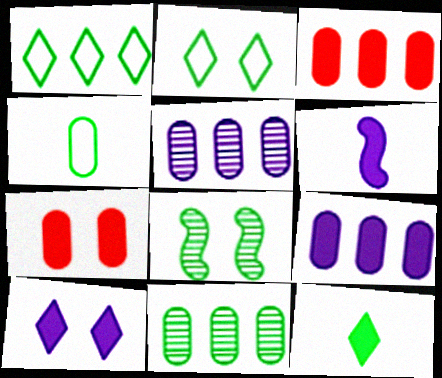[[4, 5, 7], 
[6, 9, 10]]